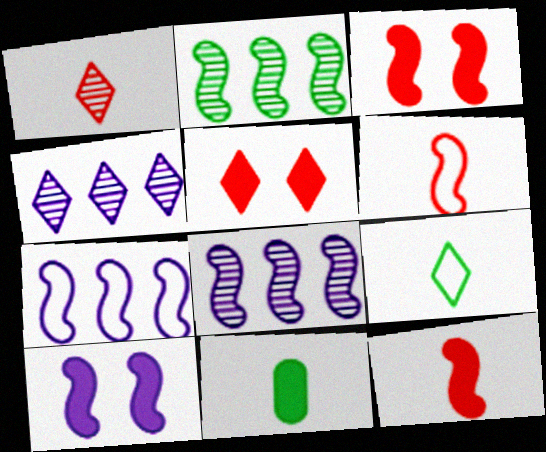[[2, 6, 10], 
[4, 5, 9]]